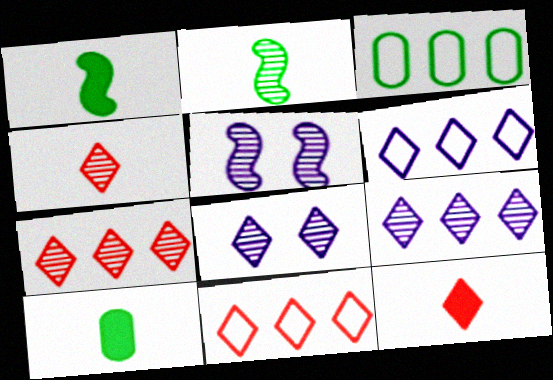[[3, 5, 12], 
[5, 10, 11]]